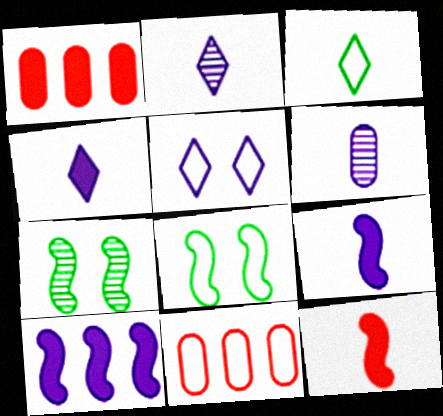[[1, 2, 8], 
[3, 6, 12], 
[4, 7, 11], 
[5, 6, 10]]